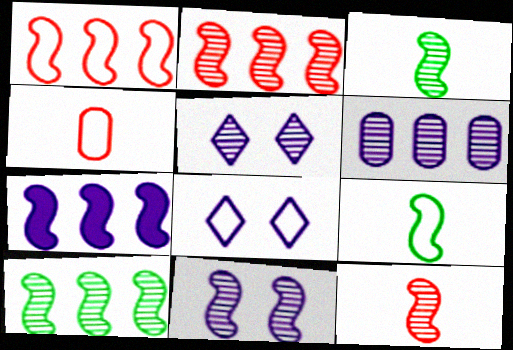[[1, 7, 10], 
[2, 3, 11], 
[10, 11, 12]]